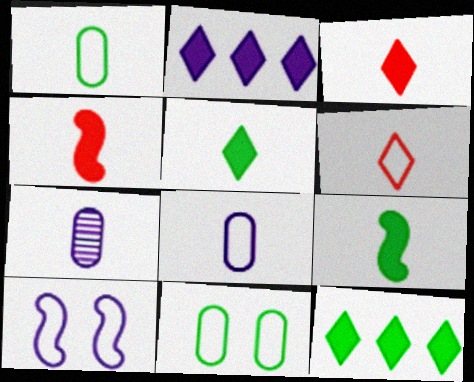[[2, 7, 10], 
[6, 7, 9]]